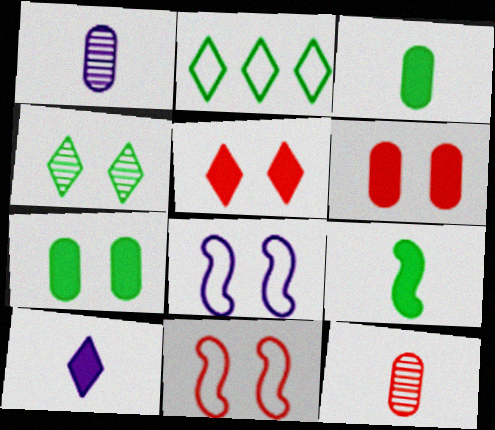[[4, 6, 8]]